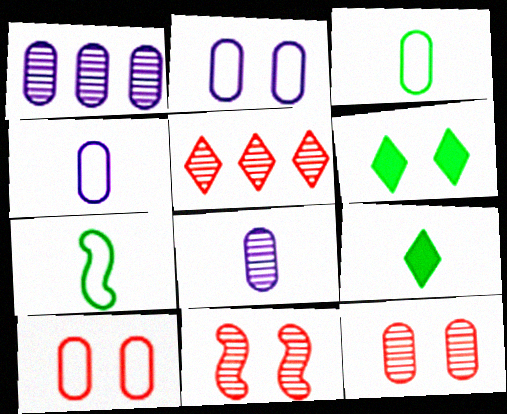[[2, 6, 11]]